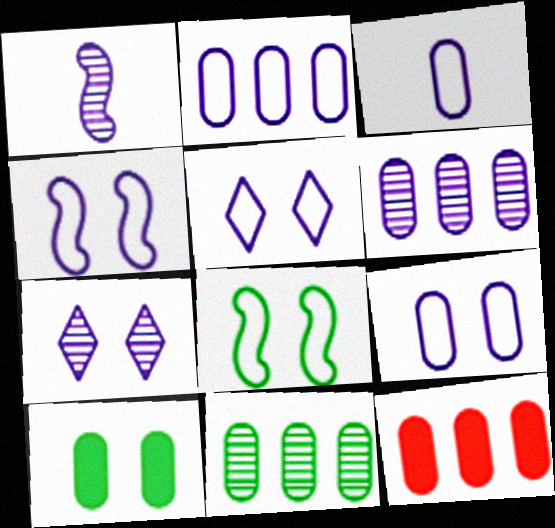[[1, 6, 7], 
[2, 3, 9], 
[2, 11, 12], 
[4, 5, 9]]